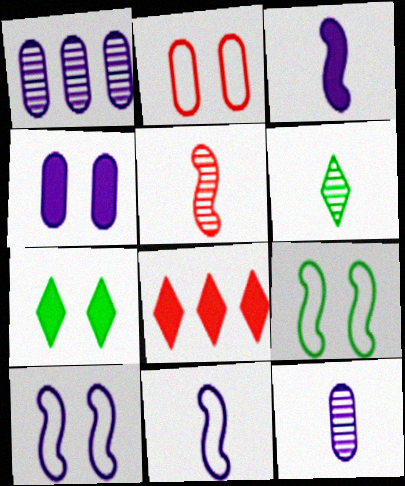[[2, 5, 8], 
[5, 6, 12], 
[8, 9, 12]]